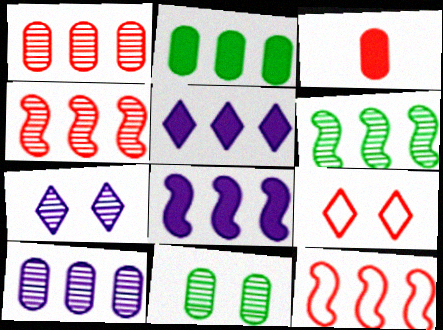[[3, 4, 9], 
[6, 8, 12]]